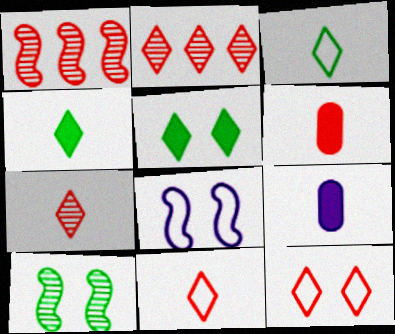[[1, 6, 12]]